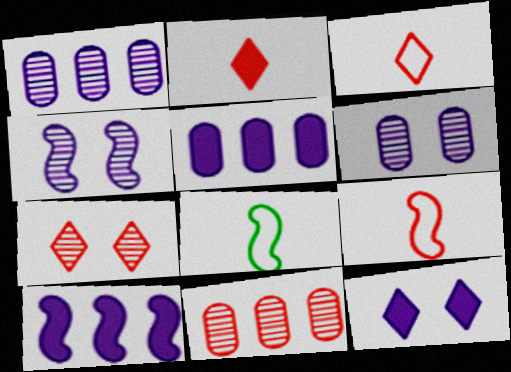[[5, 7, 8], 
[8, 11, 12]]